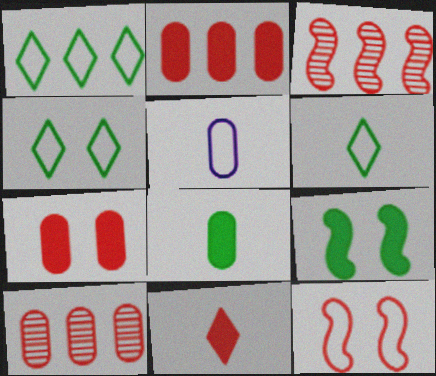[[1, 4, 6], 
[1, 5, 12], 
[10, 11, 12]]